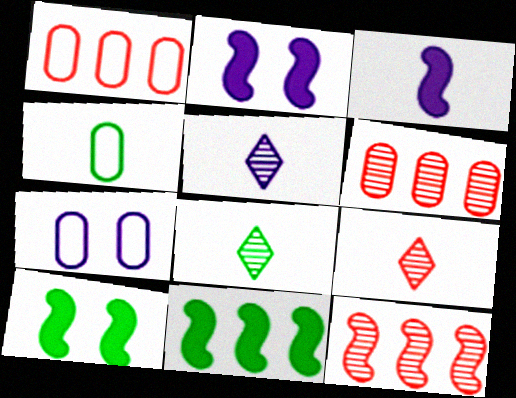[[1, 2, 8], 
[1, 4, 7], 
[1, 5, 10], 
[3, 4, 9], 
[5, 8, 9], 
[7, 9, 11]]